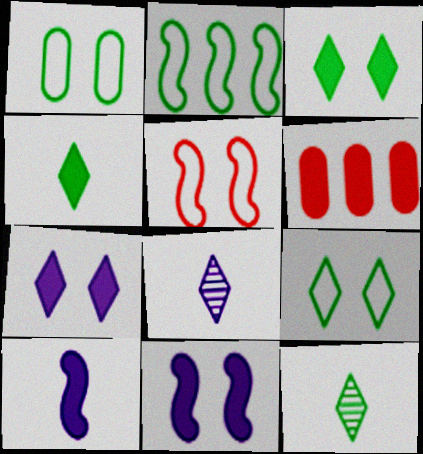[[3, 6, 10], 
[4, 6, 11]]